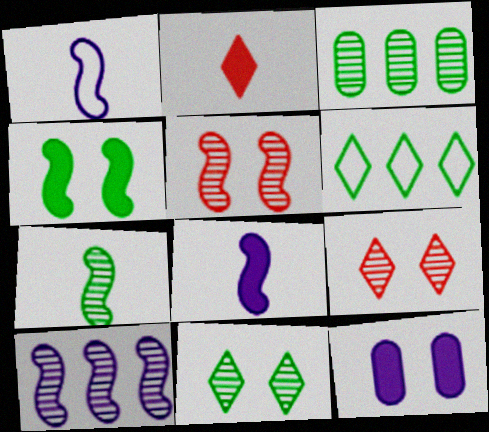[[3, 7, 11], 
[5, 7, 10]]